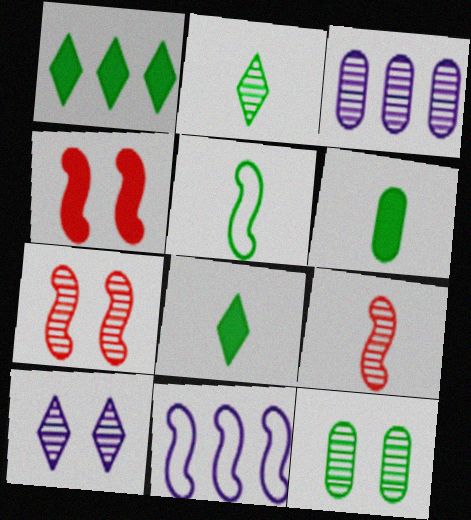[[1, 5, 12], 
[2, 3, 7], 
[2, 5, 6], 
[7, 10, 12]]